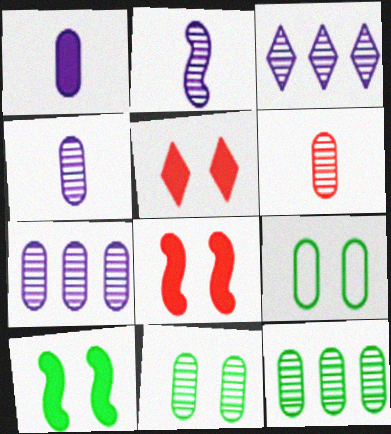[[6, 7, 11]]